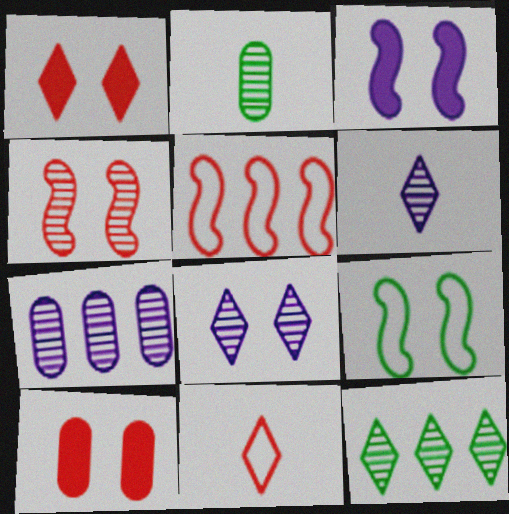[[3, 4, 9], 
[8, 9, 10]]